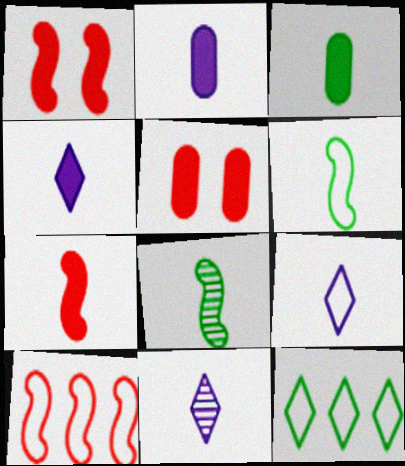[[3, 4, 7], 
[4, 9, 11]]